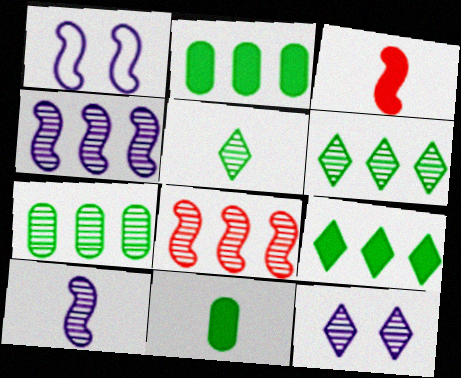[]